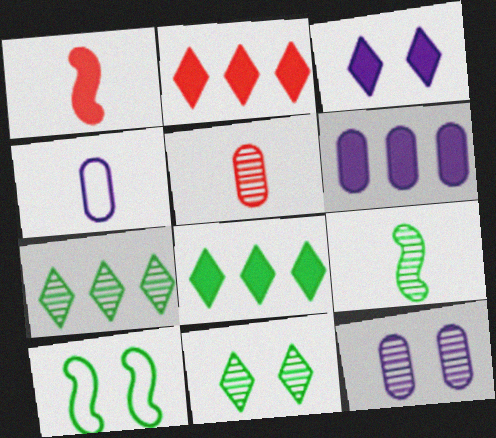[[4, 6, 12]]